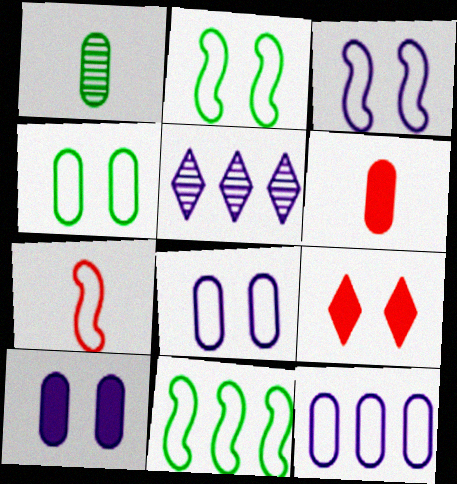[[2, 5, 6], 
[3, 7, 11]]